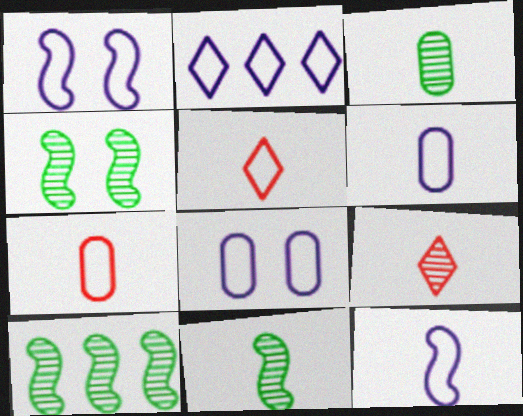[[1, 2, 6], 
[2, 8, 12], 
[4, 10, 11]]